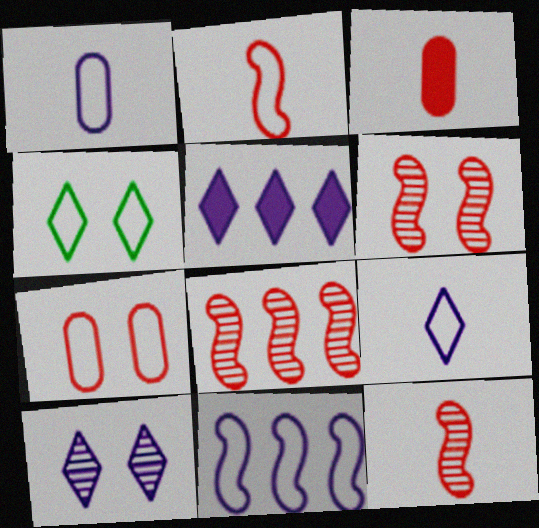[[5, 9, 10], 
[6, 8, 12]]